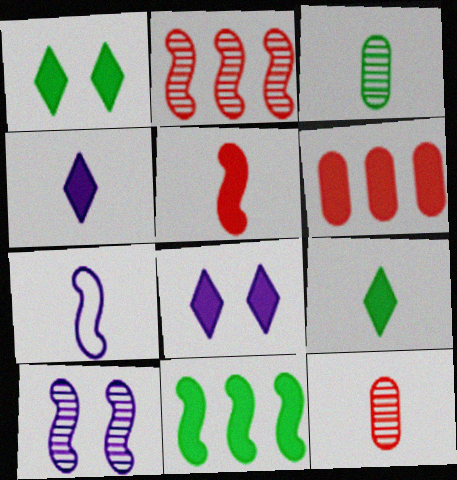[[7, 9, 12]]